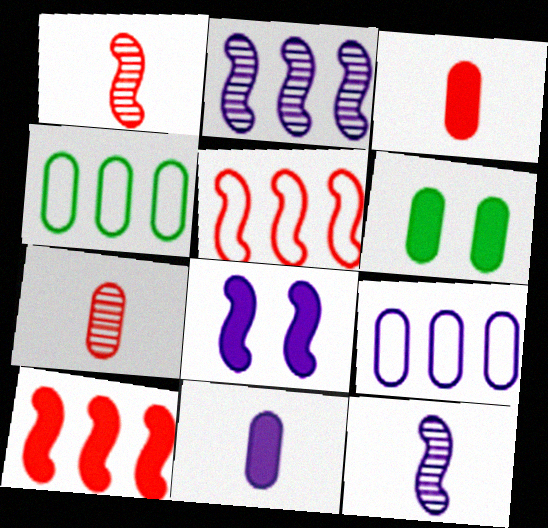[[6, 7, 9]]